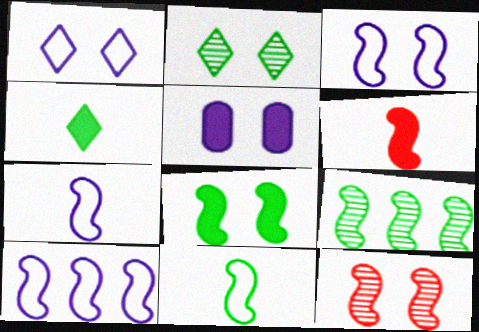[[3, 6, 9], 
[3, 7, 10], 
[3, 8, 12], 
[8, 9, 11]]